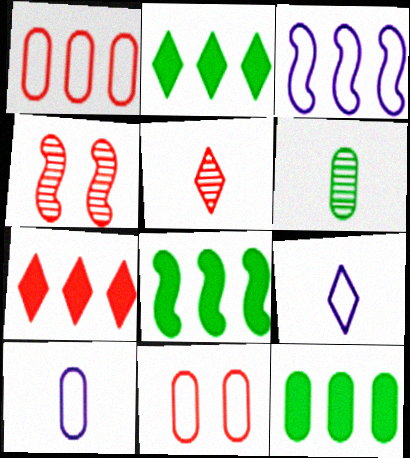[[2, 4, 10], 
[2, 8, 12], 
[4, 9, 12]]